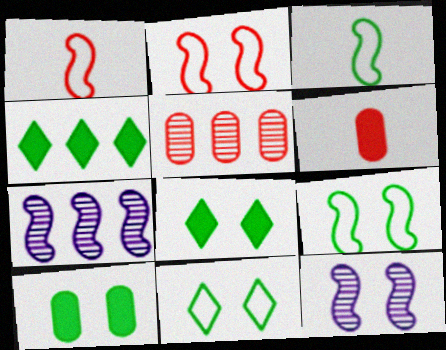[[6, 7, 11]]